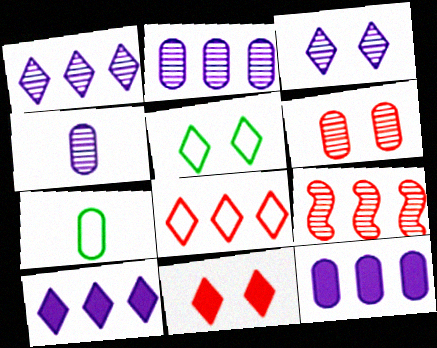[[3, 5, 11], 
[6, 7, 12]]